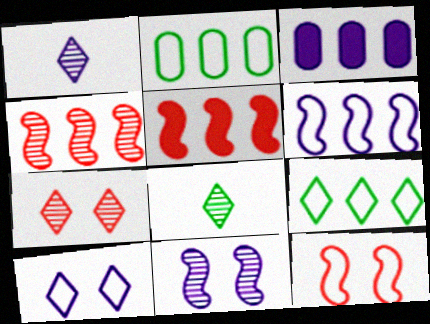[[3, 4, 9], 
[3, 8, 12]]